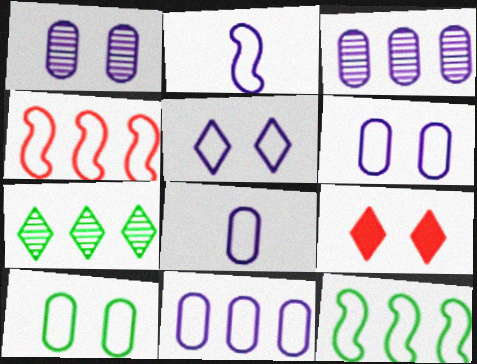[[2, 5, 11], 
[6, 8, 11]]